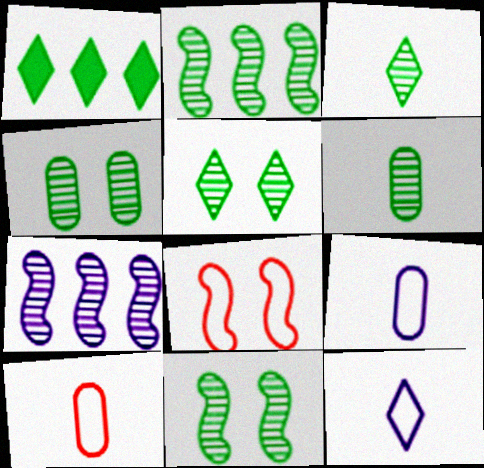[[2, 3, 4], 
[2, 5, 6], 
[4, 5, 11]]